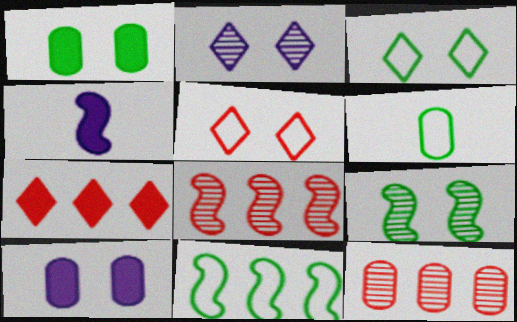[[1, 3, 9], 
[1, 4, 7], 
[3, 4, 12], 
[3, 6, 11], 
[5, 9, 10], 
[6, 10, 12]]